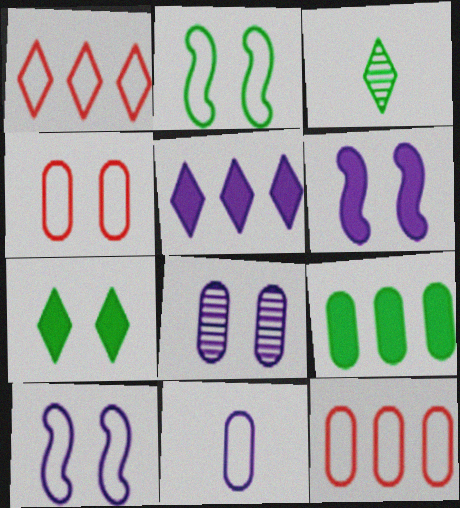[[1, 2, 11], 
[2, 3, 9], 
[3, 6, 12]]